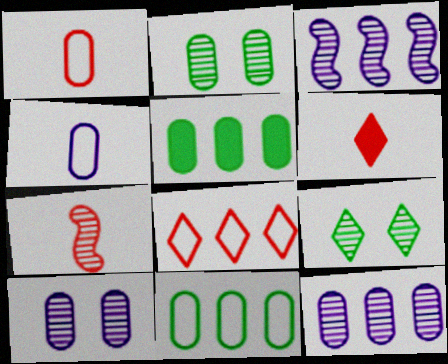[[1, 5, 10], 
[1, 6, 7], 
[3, 5, 8], 
[7, 9, 12]]